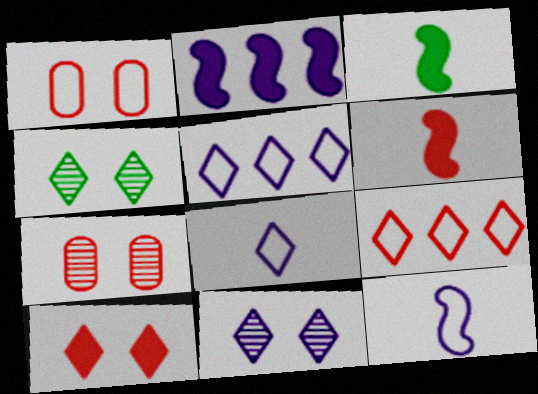[[3, 5, 7], 
[6, 7, 9]]